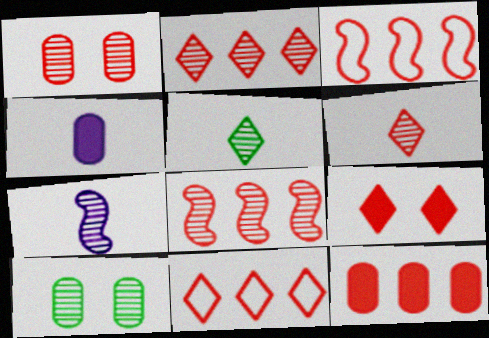[[1, 6, 8], 
[2, 3, 12], 
[2, 7, 10], 
[6, 9, 11], 
[8, 11, 12]]